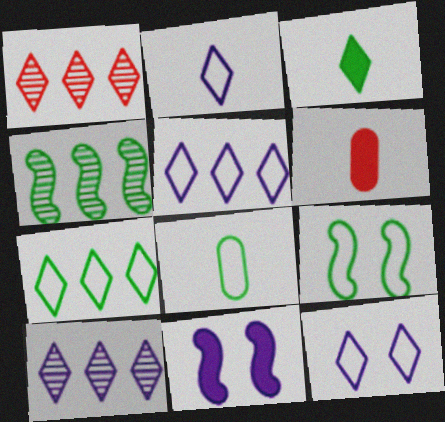[[1, 3, 12], 
[1, 8, 11], 
[2, 5, 12], 
[4, 6, 12], 
[6, 9, 10], 
[7, 8, 9]]